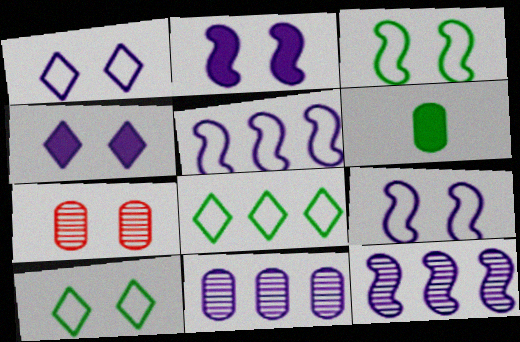[[2, 7, 10], 
[3, 4, 7]]